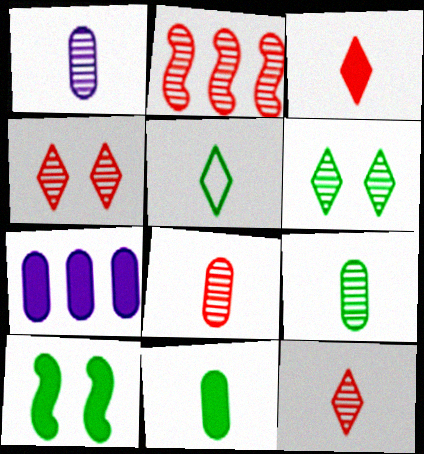[[1, 2, 6], 
[1, 8, 9], 
[2, 4, 8], 
[3, 7, 10]]